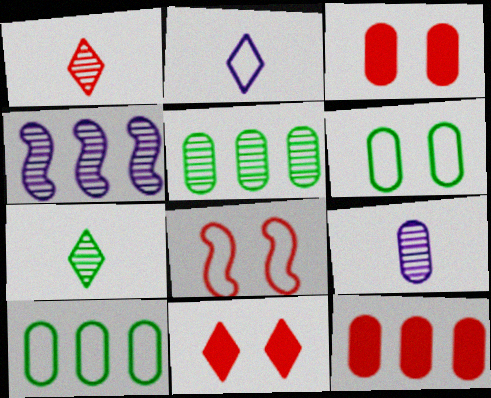[[1, 8, 12], 
[2, 8, 10], 
[3, 9, 10], 
[6, 9, 12]]